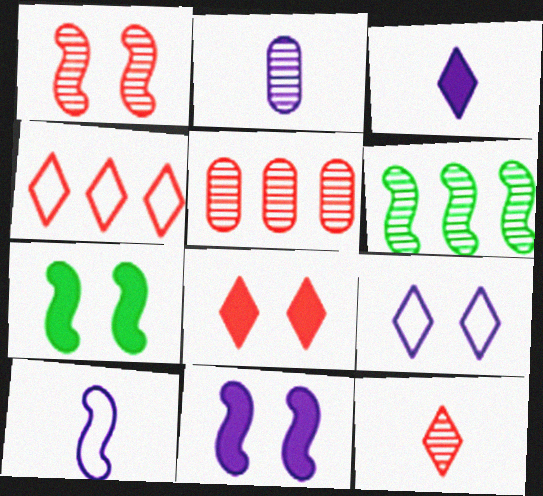[[1, 5, 12], 
[2, 3, 10], 
[2, 4, 7], 
[4, 8, 12]]